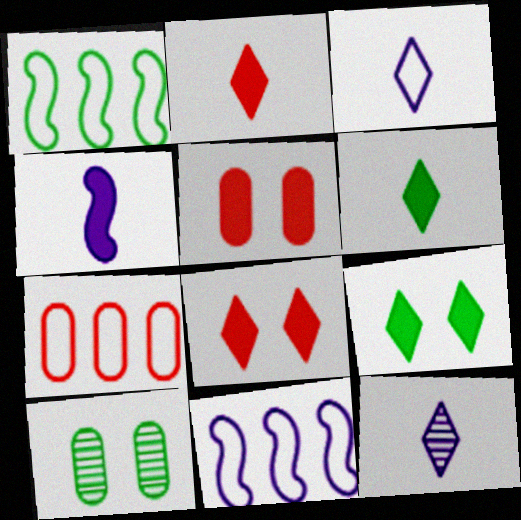[[1, 5, 12], 
[1, 6, 10], 
[2, 10, 11]]